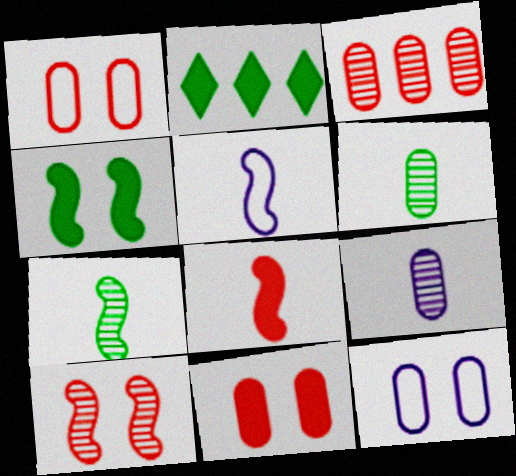[[5, 7, 8]]